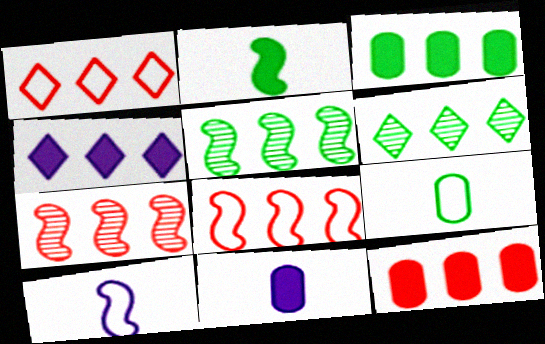[[1, 4, 6], 
[1, 7, 12]]